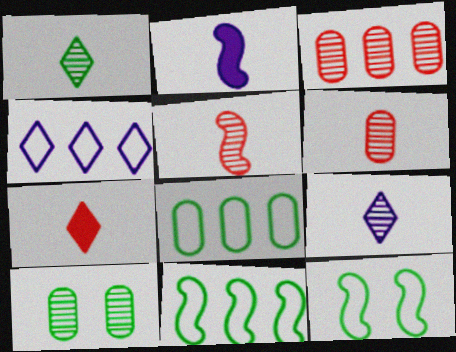[]